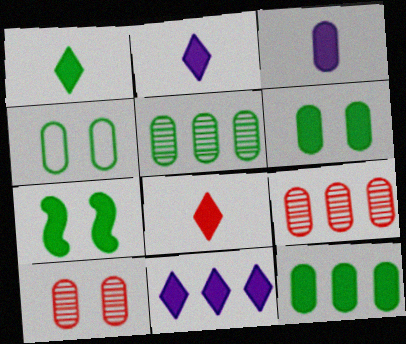[[1, 2, 8], 
[1, 7, 12], 
[3, 4, 9]]